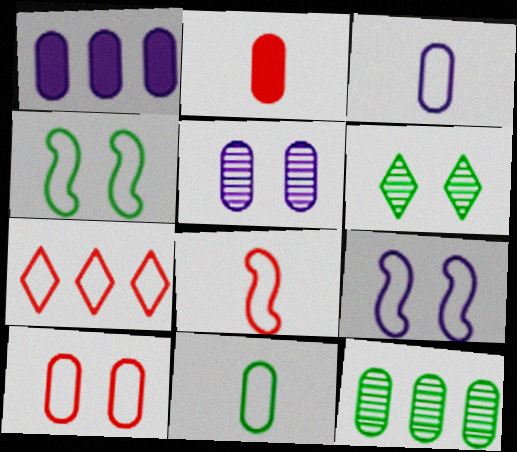[[1, 3, 5], 
[1, 6, 8], 
[3, 4, 7], 
[7, 8, 10], 
[7, 9, 11]]